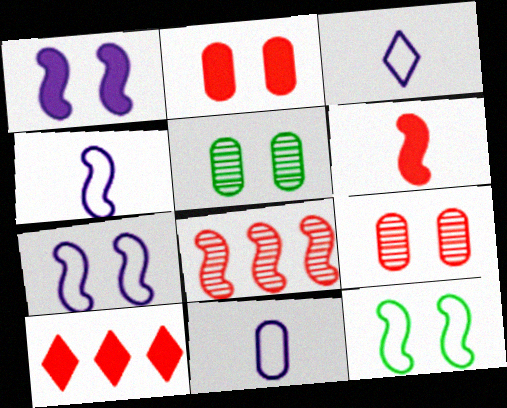[[2, 6, 10], 
[3, 4, 11], 
[4, 5, 10]]